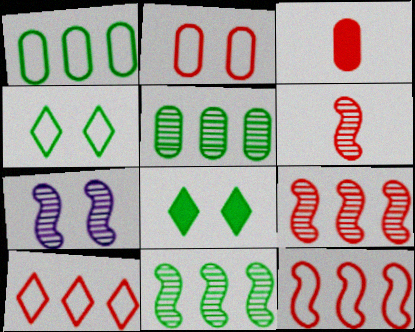[[2, 7, 8], 
[6, 7, 11]]